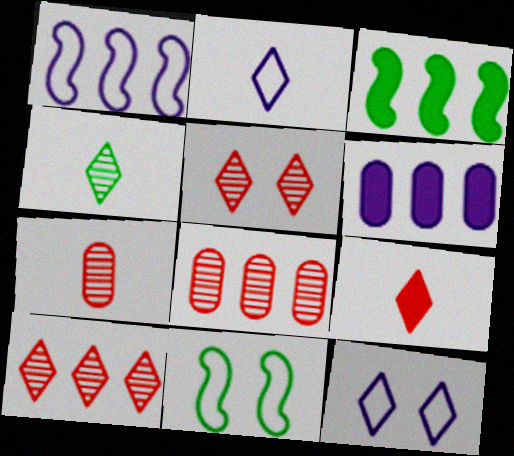[[2, 4, 9], 
[3, 7, 12]]